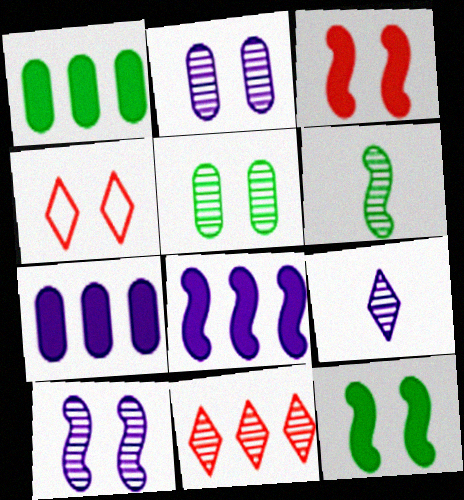[[2, 4, 12], 
[2, 6, 11], 
[4, 6, 7]]